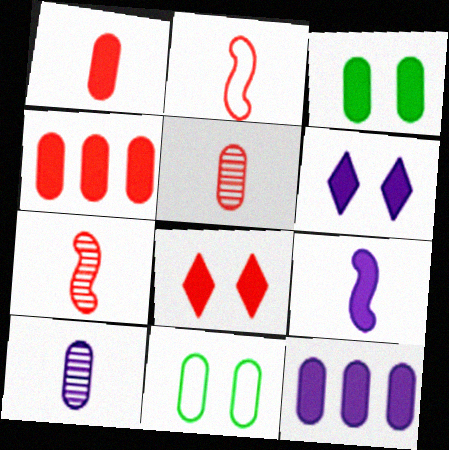[[1, 3, 12], 
[4, 10, 11], 
[5, 11, 12], 
[6, 9, 12]]